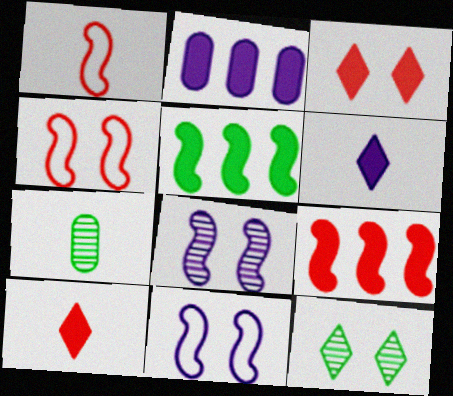[[1, 2, 12], 
[1, 5, 8], 
[1, 6, 7]]